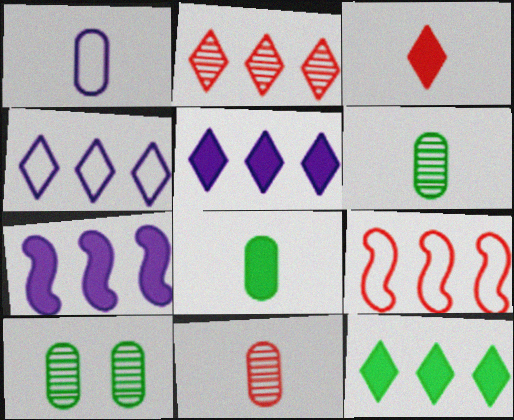[[1, 8, 11], 
[2, 4, 12]]